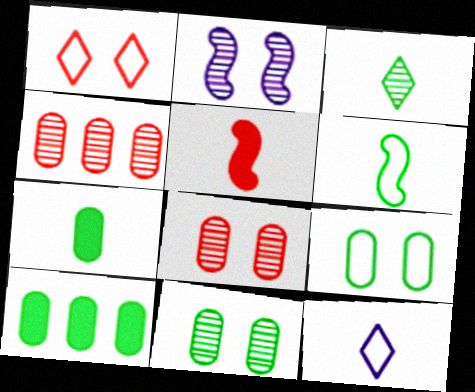[[1, 4, 5], 
[2, 3, 4], 
[3, 6, 7]]